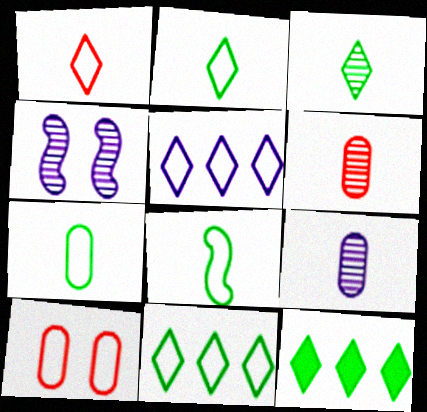[[2, 7, 8], 
[5, 8, 10]]